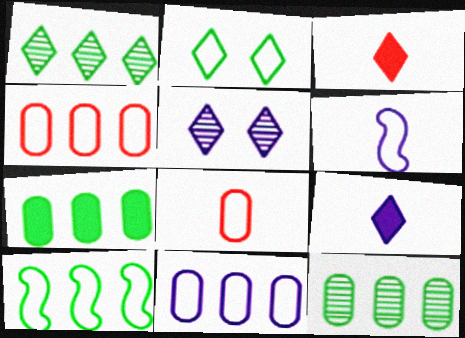[[1, 7, 10], 
[2, 4, 6]]